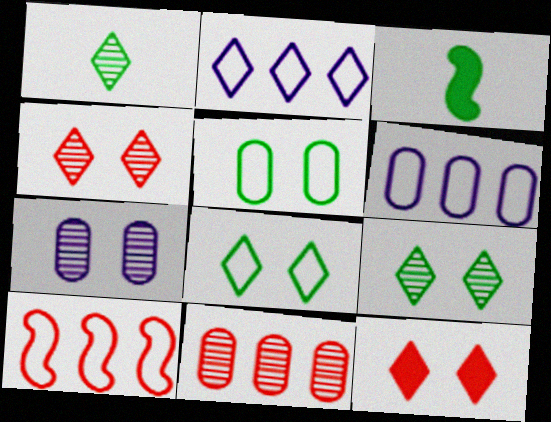[[1, 2, 12], 
[3, 4, 6]]